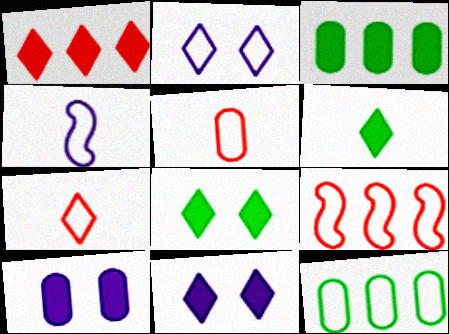[[1, 6, 11]]